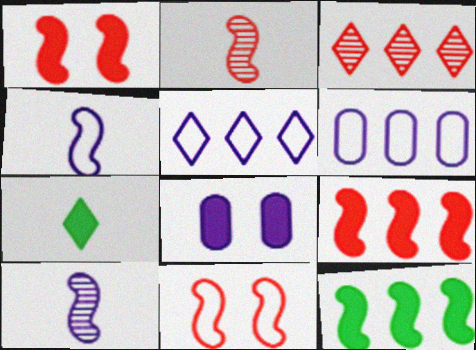[[2, 9, 11], 
[3, 6, 12], 
[5, 8, 10], 
[7, 8, 9], 
[10, 11, 12]]